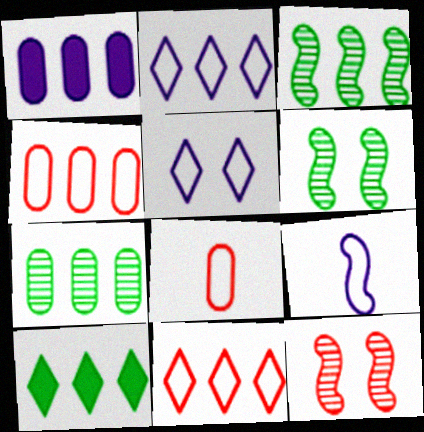[[1, 3, 11], 
[1, 4, 7]]